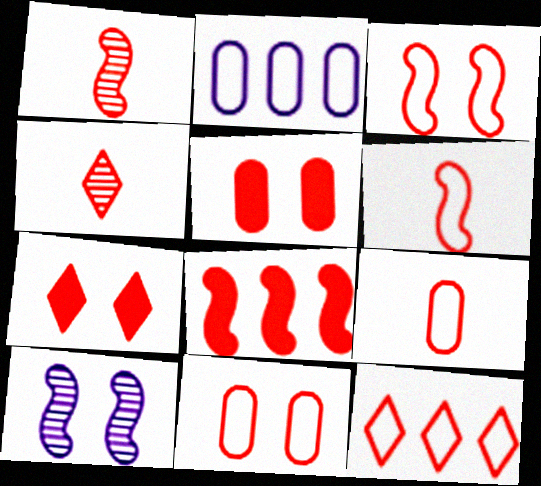[[1, 3, 8], 
[1, 5, 12], 
[3, 9, 12], 
[4, 7, 12], 
[4, 8, 11], 
[6, 11, 12]]